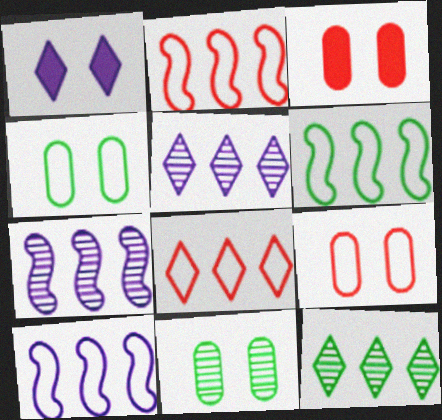[[2, 6, 10]]